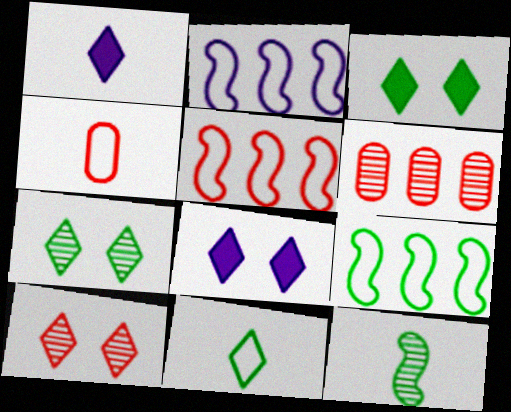[[1, 4, 12], 
[2, 5, 9]]